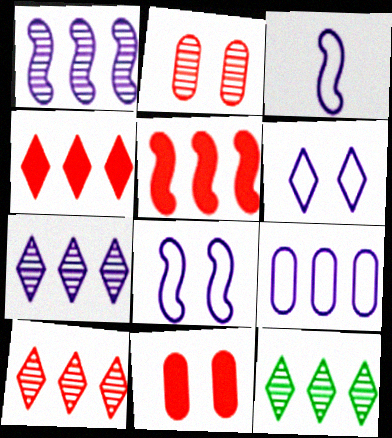[[3, 6, 9], 
[3, 11, 12], 
[5, 9, 12], 
[7, 10, 12]]